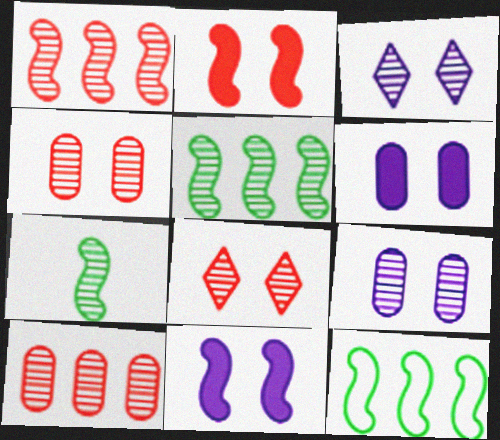[[3, 7, 10]]